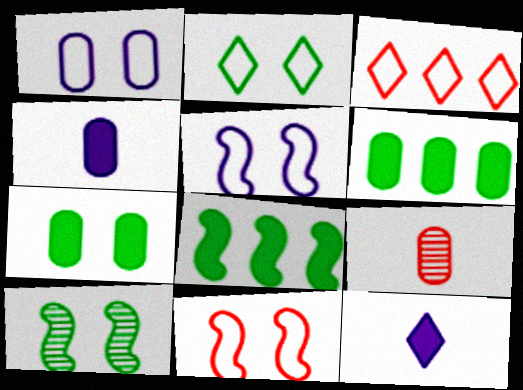[[1, 2, 11], 
[1, 6, 9], 
[2, 7, 10], 
[3, 4, 10]]